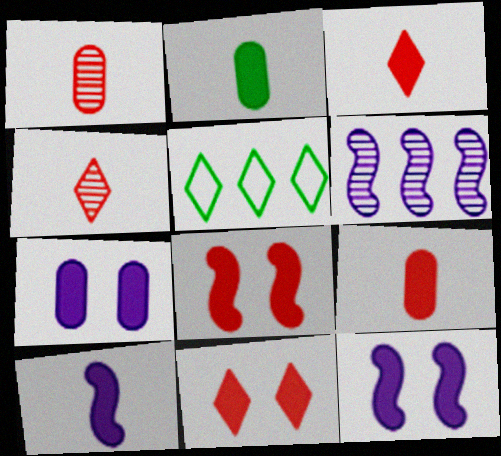[[1, 5, 12], 
[2, 3, 10]]